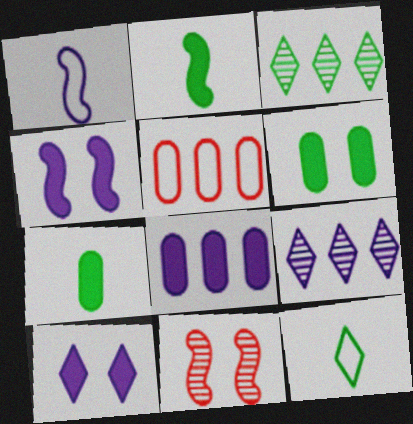[[8, 11, 12]]